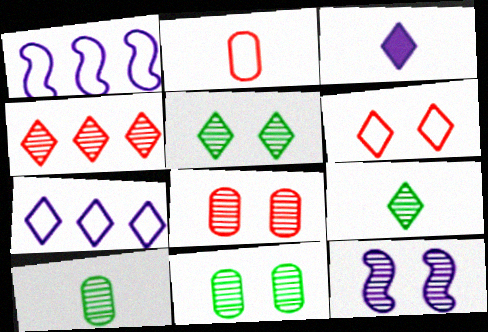[[4, 10, 12], 
[5, 8, 12]]